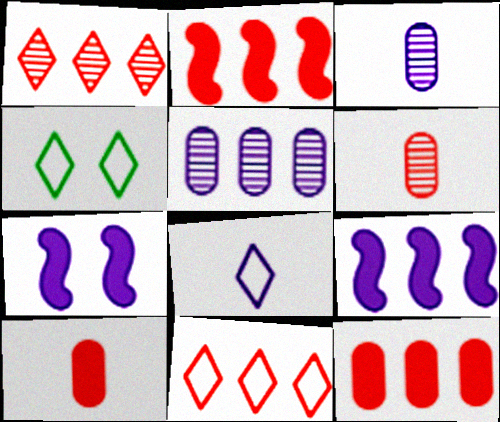[[2, 3, 4], 
[4, 6, 9], 
[4, 8, 11], 
[5, 7, 8]]